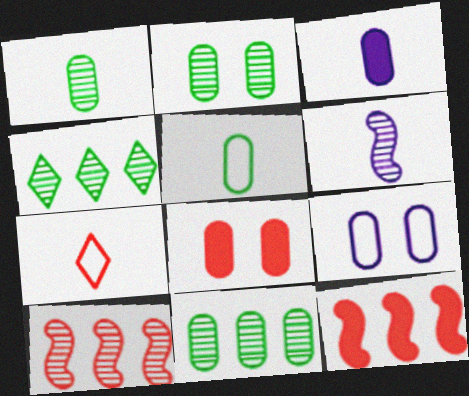[[1, 2, 11], 
[2, 8, 9], 
[7, 8, 10]]